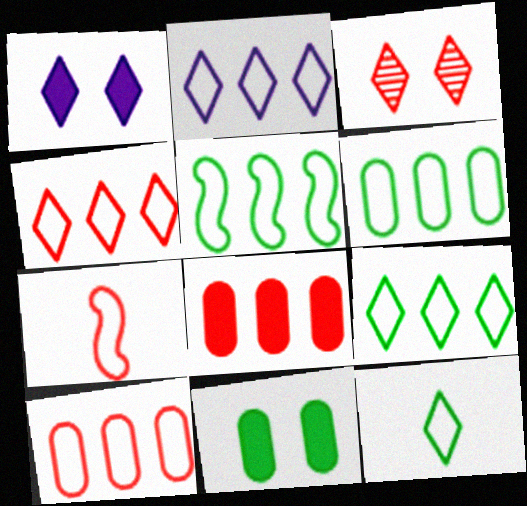[[2, 4, 9], 
[2, 5, 10], 
[3, 7, 8], 
[5, 6, 9]]